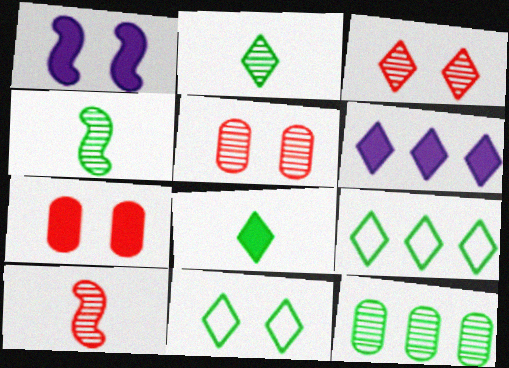[[1, 5, 11]]